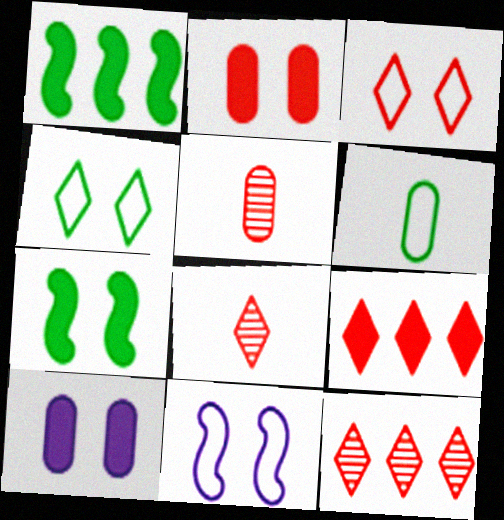[[3, 8, 9]]